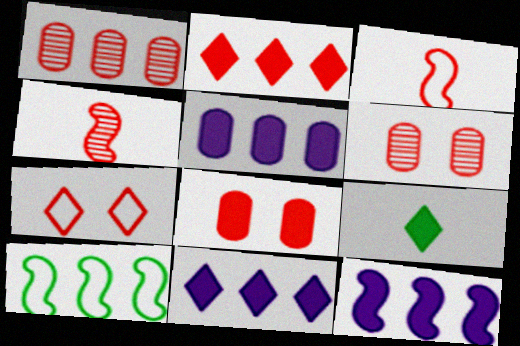[[1, 10, 11], 
[2, 3, 6], 
[5, 11, 12], 
[8, 9, 12]]